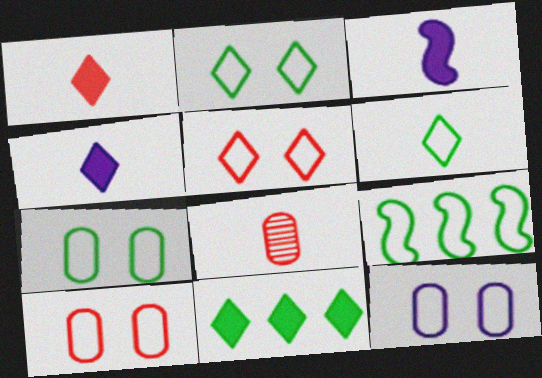[[3, 6, 8], 
[6, 7, 9], 
[7, 10, 12]]